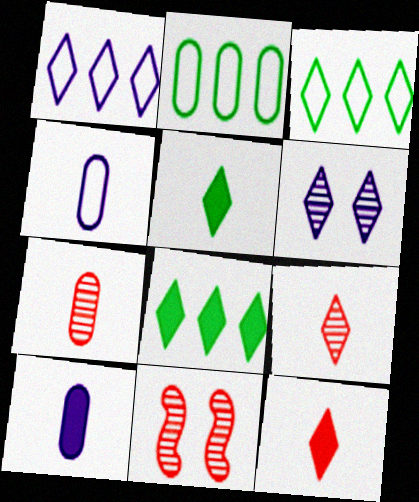[[3, 6, 12], 
[3, 10, 11], 
[4, 8, 11]]